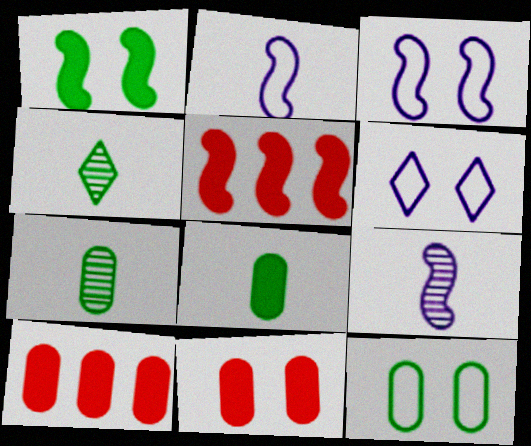[[3, 4, 10], 
[5, 6, 7]]